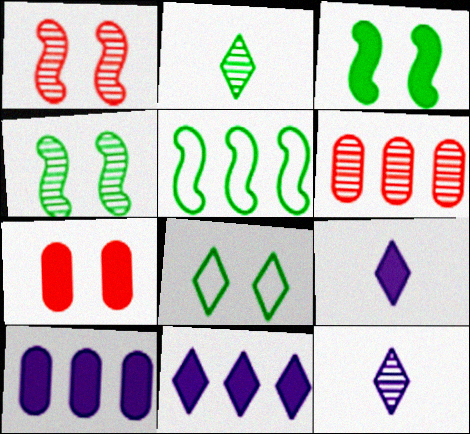[[4, 6, 12], 
[5, 6, 11], 
[5, 7, 12]]